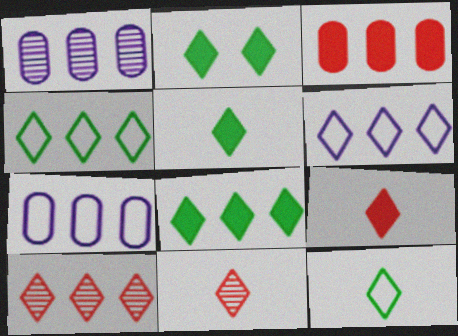[[2, 5, 8], 
[2, 6, 11], 
[6, 8, 10]]